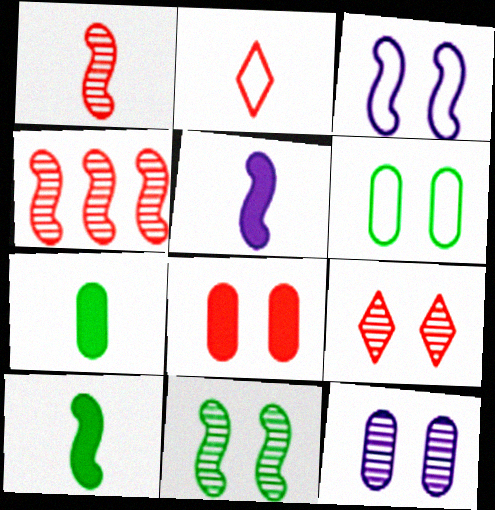[[2, 4, 8], 
[3, 4, 10], 
[6, 8, 12], 
[9, 11, 12]]